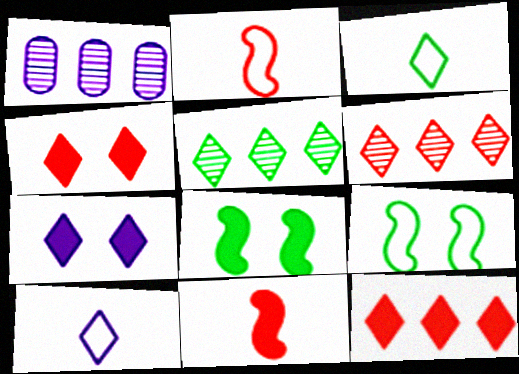[[3, 6, 7], 
[4, 5, 10]]